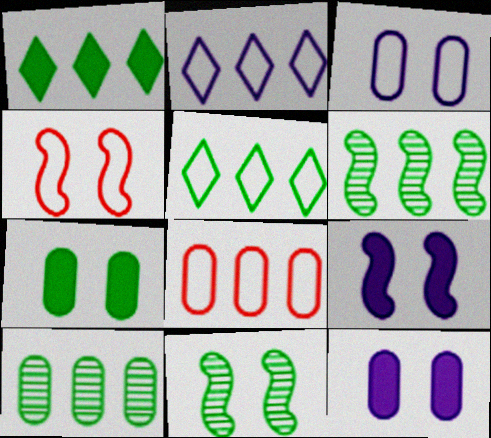[[4, 9, 11]]